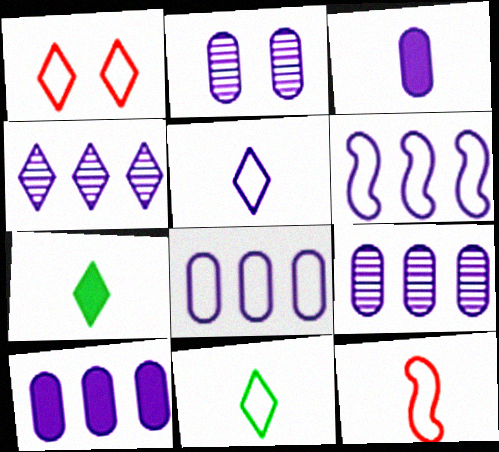[[1, 4, 7], 
[2, 3, 8], 
[4, 6, 10], 
[8, 9, 10]]